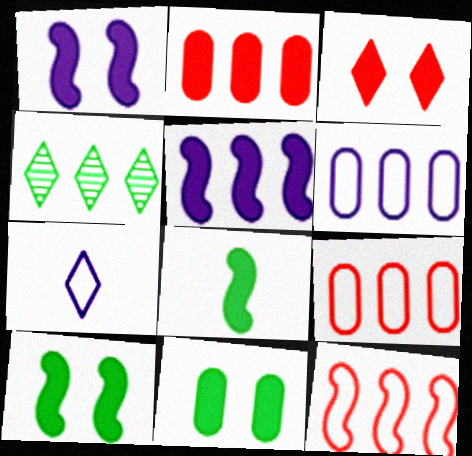[[1, 3, 11], 
[3, 4, 7], 
[4, 5, 9]]